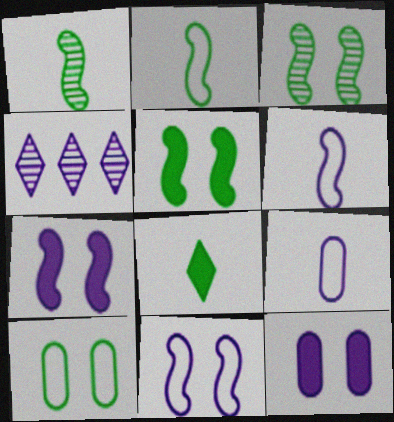[[4, 6, 12], 
[4, 7, 9]]